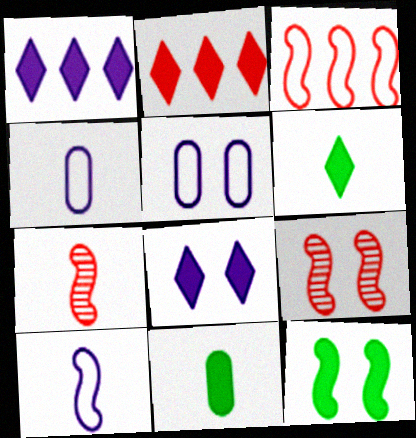[[2, 6, 8], 
[4, 6, 7]]